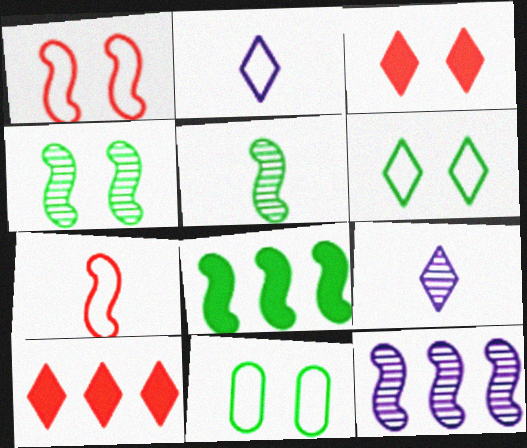[[6, 9, 10]]